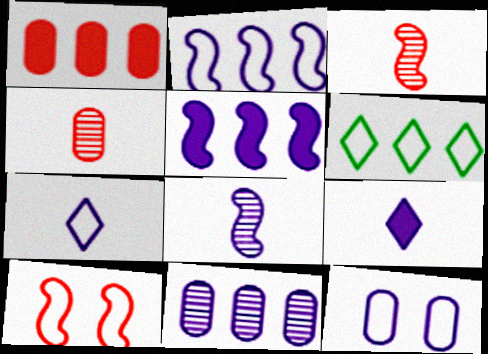[[2, 7, 12]]